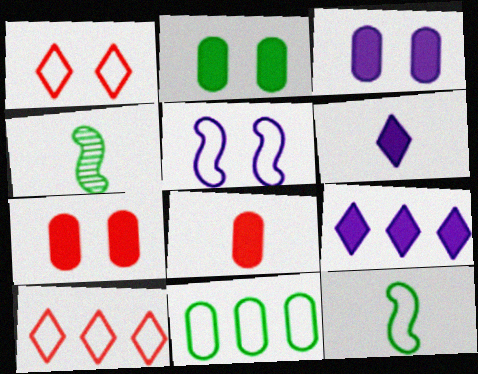[[2, 3, 7], 
[3, 4, 10]]